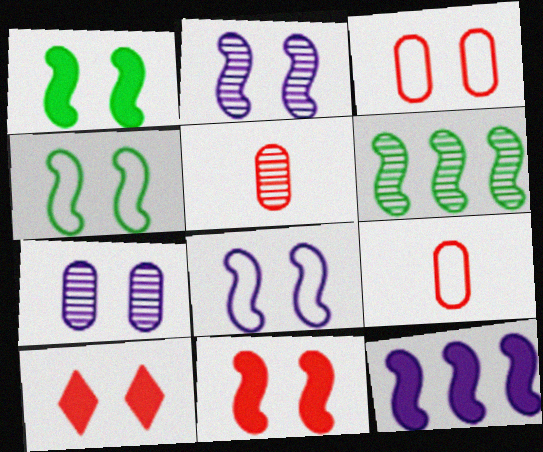[[2, 4, 11], 
[4, 7, 10]]